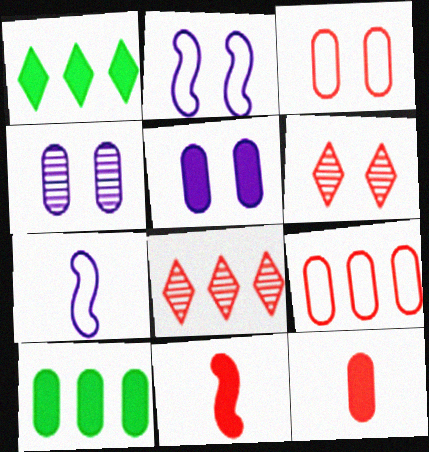[[1, 5, 11], 
[3, 8, 11], 
[5, 10, 12], 
[6, 7, 10], 
[6, 9, 11]]